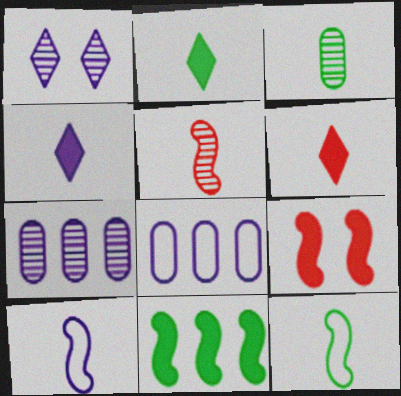[[2, 3, 12], 
[2, 4, 6], 
[3, 6, 10]]